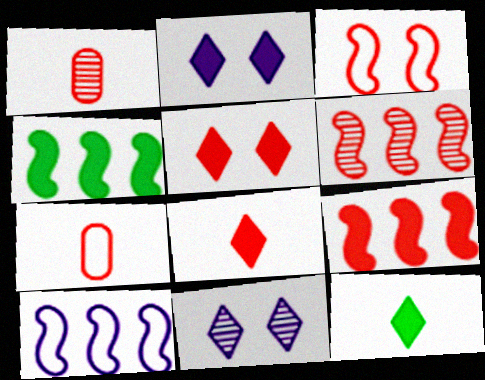[[4, 6, 10], 
[4, 7, 11], 
[5, 6, 7]]